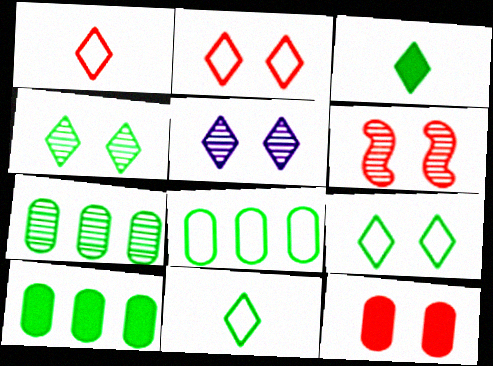[[2, 6, 12], 
[7, 8, 10]]